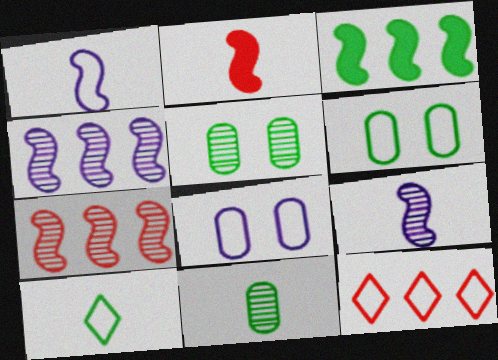[[1, 6, 12], 
[3, 5, 10]]